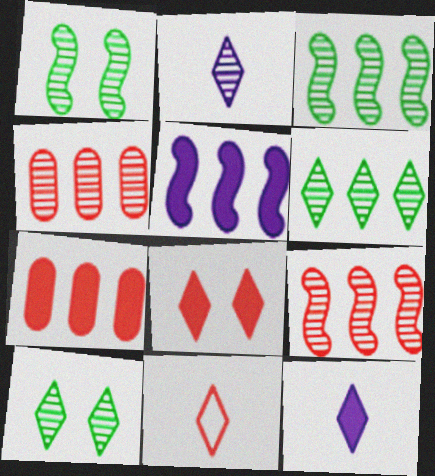[[1, 2, 4]]